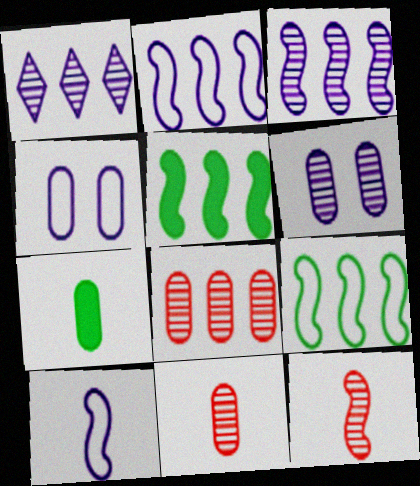[[4, 7, 8]]